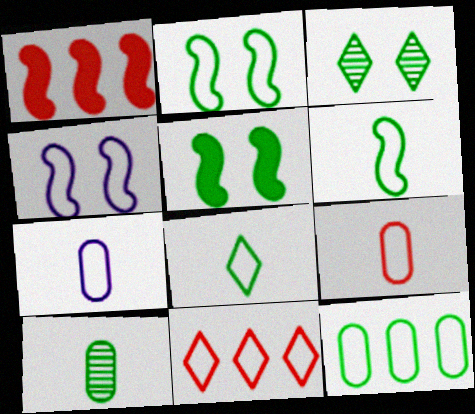[[1, 3, 7], 
[2, 7, 11], 
[2, 8, 12]]